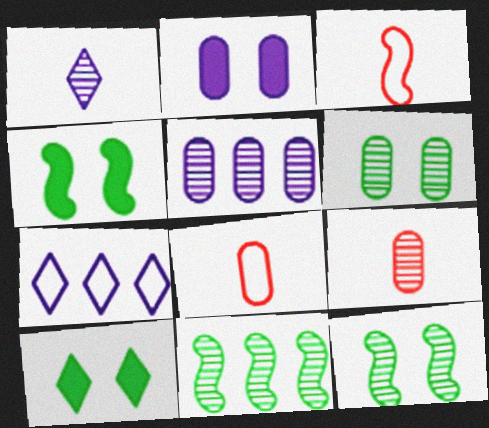[[3, 5, 10], 
[4, 7, 9], 
[5, 6, 9]]